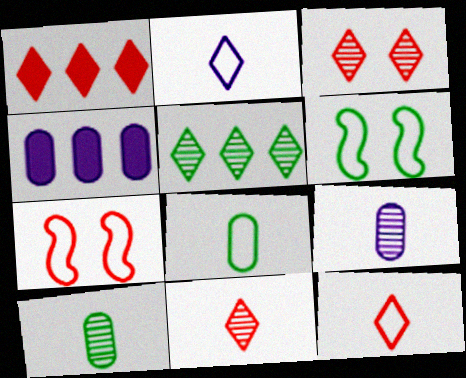[[1, 3, 12], 
[1, 6, 9], 
[4, 6, 11]]